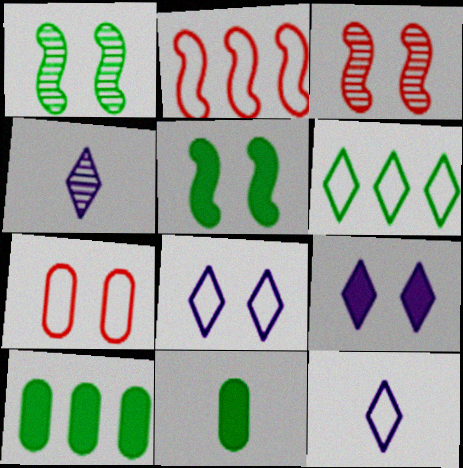[[1, 6, 11], 
[1, 7, 9], 
[3, 10, 12]]